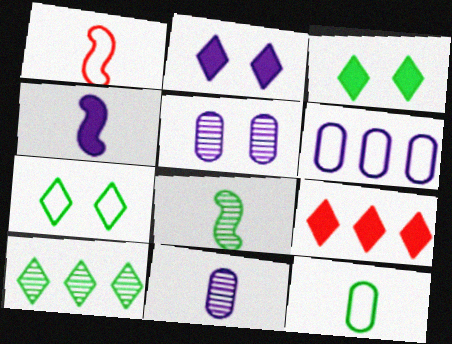[[1, 4, 8], 
[1, 6, 7]]